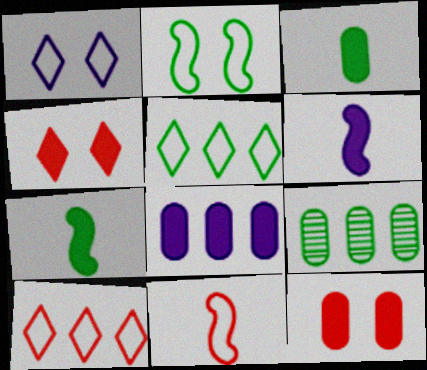[[3, 8, 12], 
[4, 7, 8]]